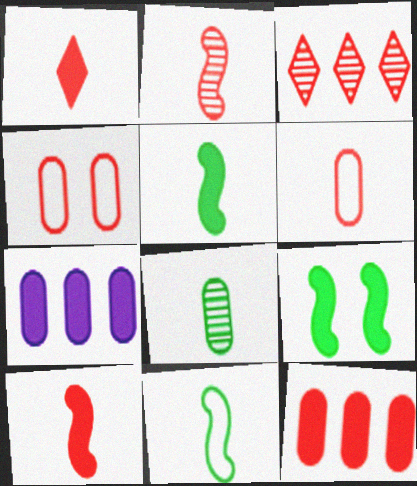[[1, 2, 6], 
[1, 7, 9], 
[3, 4, 10], 
[4, 7, 8]]